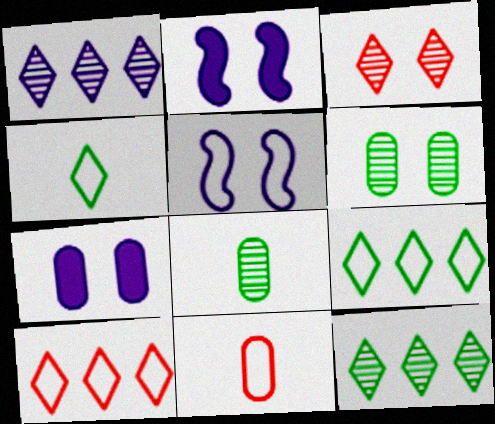[[2, 8, 10], 
[2, 11, 12], 
[5, 9, 11]]